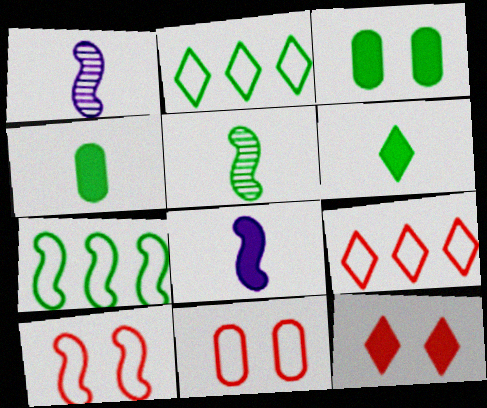[[1, 3, 9], 
[2, 3, 5]]